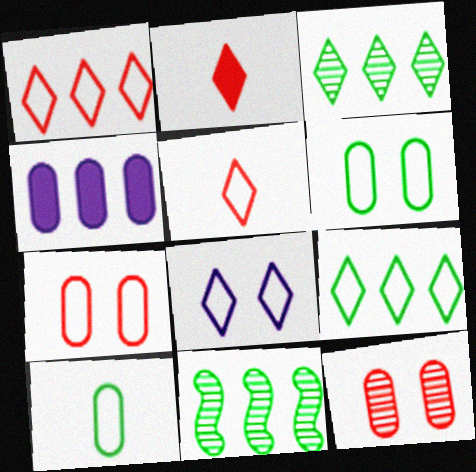[[1, 4, 11], 
[2, 3, 8], 
[4, 10, 12], 
[5, 8, 9]]